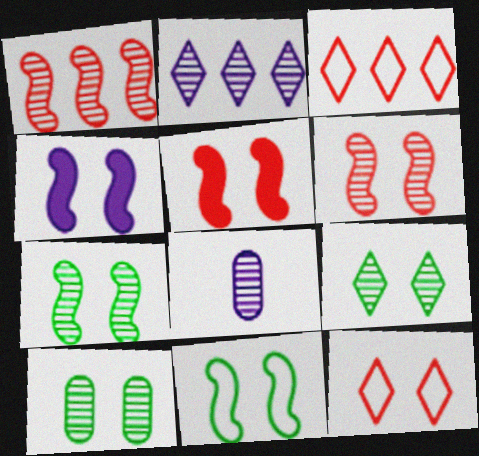[[1, 8, 9], 
[4, 6, 11], 
[4, 10, 12], 
[7, 9, 10]]